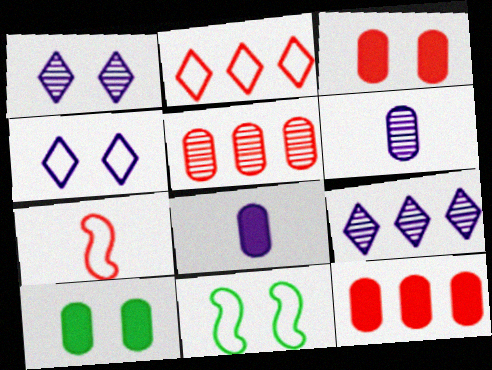[[1, 3, 11], 
[7, 9, 10], 
[8, 10, 12]]